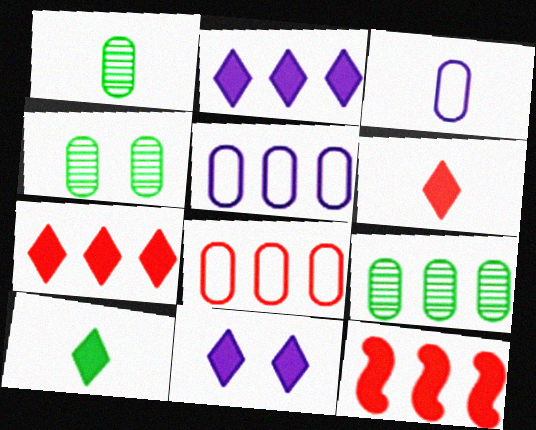[[1, 4, 9], 
[7, 10, 11]]